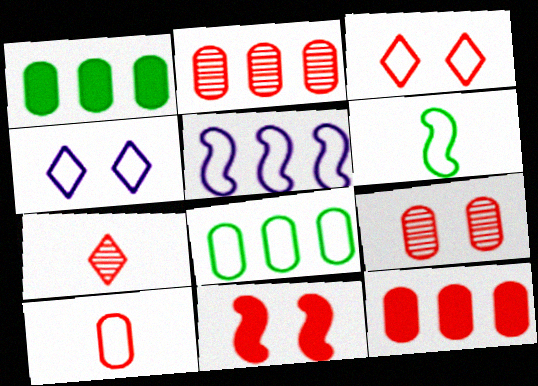[[3, 9, 11], 
[9, 10, 12]]